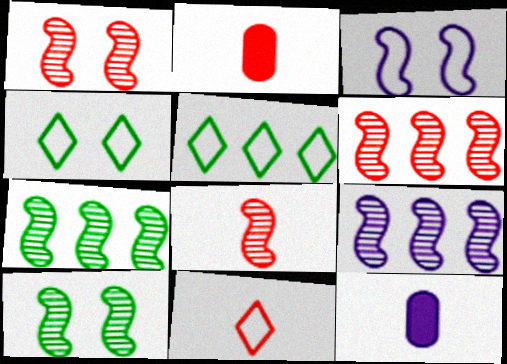[[1, 5, 12], 
[1, 6, 8], 
[2, 4, 9], 
[2, 8, 11], 
[4, 6, 12], 
[6, 7, 9], 
[8, 9, 10]]